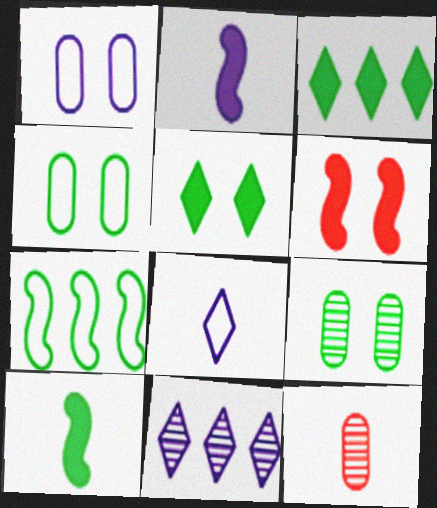[[1, 2, 11], 
[8, 10, 12]]